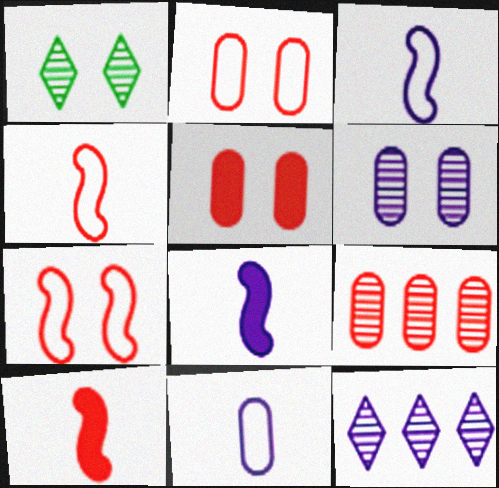[]